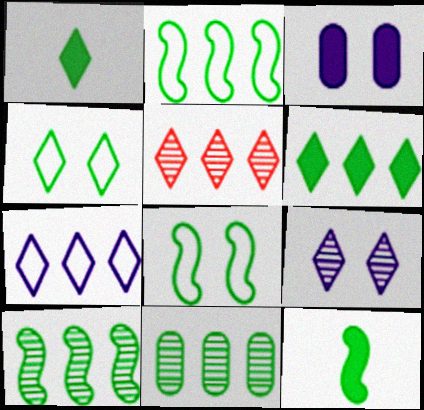[[1, 8, 11], 
[2, 6, 11], 
[4, 11, 12], 
[5, 6, 7], 
[8, 10, 12]]